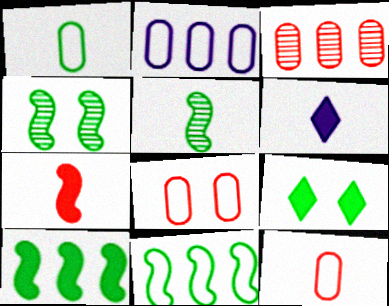[[1, 2, 8], 
[5, 6, 12]]